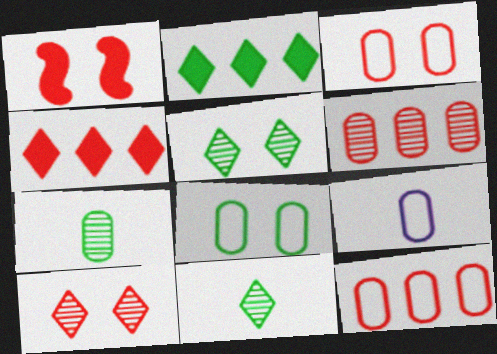[[1, 3, 10], 
[8, 9, 12]]